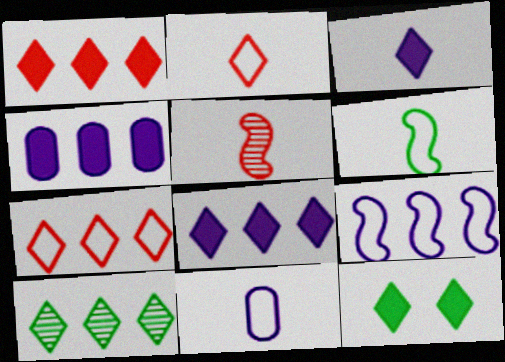[[1, 3, 12], 
[2, 6, 11], 
[7, 8, 10]]